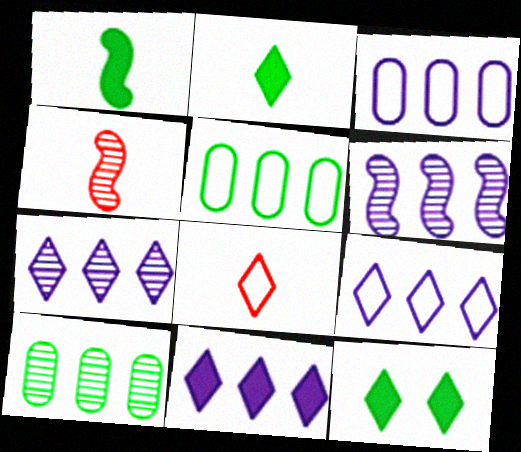[[3, 4, 12], 
[3, 6, 11], 
[7, 8, 12], 
[7, 9, 11]]